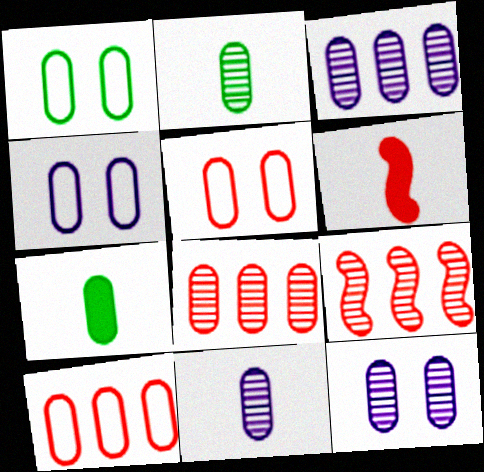[[1, 4, 5], 
[2, 8, 12], 
[3, 5, 7], 
[3, 11, 12], 
[4, 7, 8], 
[7, 10, 12]]